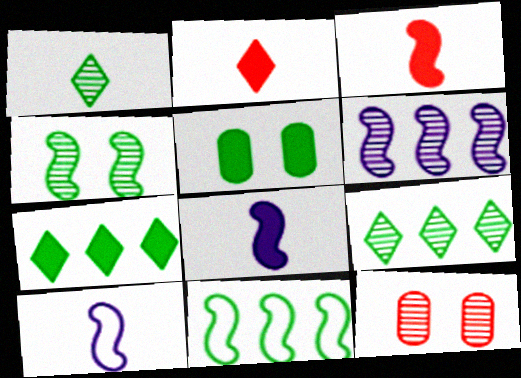[[1, 5, 11], 
[1, 6, 12], 
[7, 10, 12]]